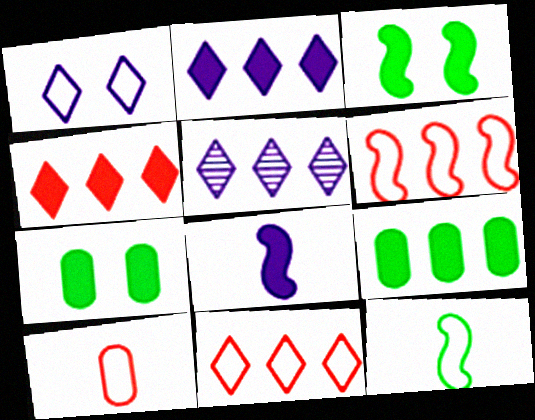[[3, 5, 10], 
[4, 7, 8], 
[5, 6, 9]]